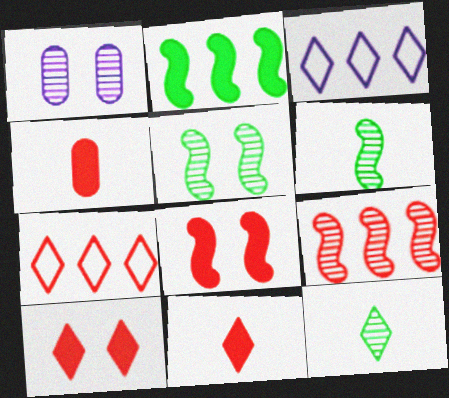[[1, 9, 12], 
[3, 4, 5], 
[3, 10, 12]]